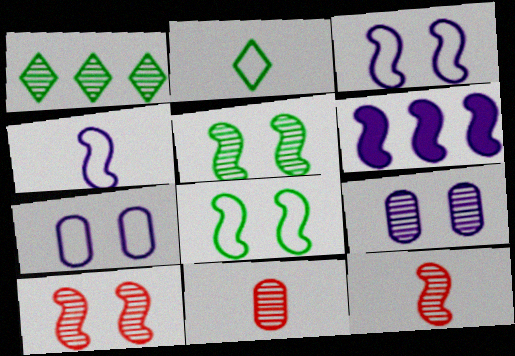[[1, 9, 12], 
[6, 8, 12]]